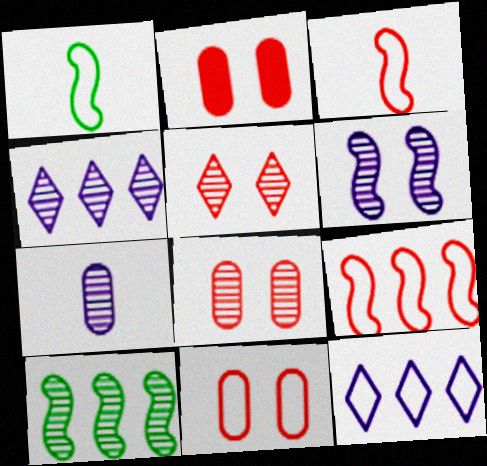[[1, 2, 4], 
[1, 11, 12], 
[2, 8, 11], 
[4, 6, 7], 
[5, 7, 10]]